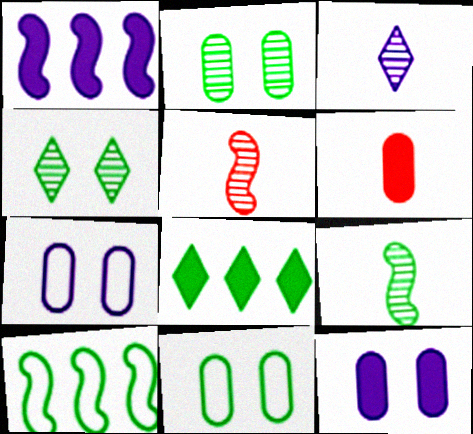[[1, 3, 7], 
[5, 7, 8], 
[8, 9, 11]]